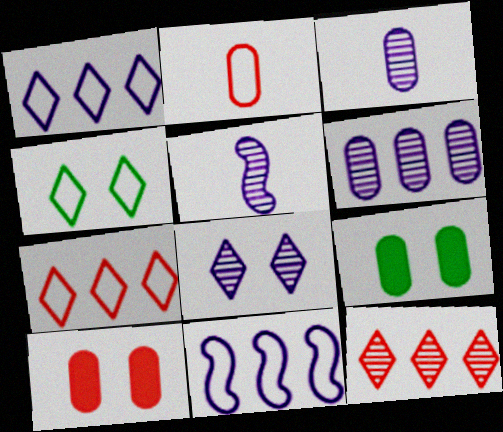[[2, 4, 11], 
[2, 6, 9], 
[5, 6, 8], 
[5, 7, 9]]